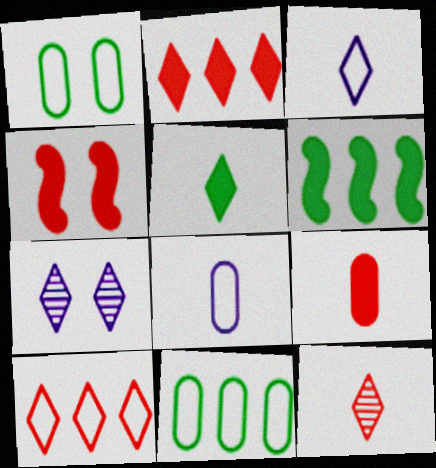[[1, 4, 7], 
[2, 4, 9], 
[3, 5, 12], 
[5, 7, 10]]